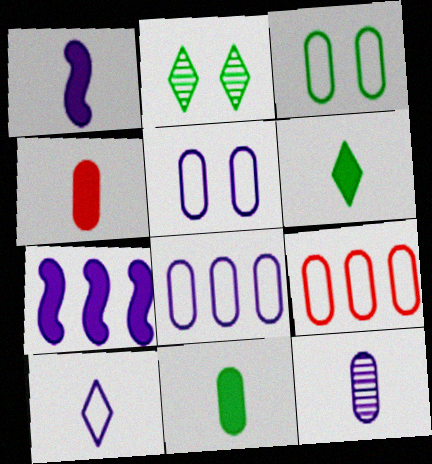[[1, 2, 9], 
[1, 4, 6], 
[1, 10, 12]]